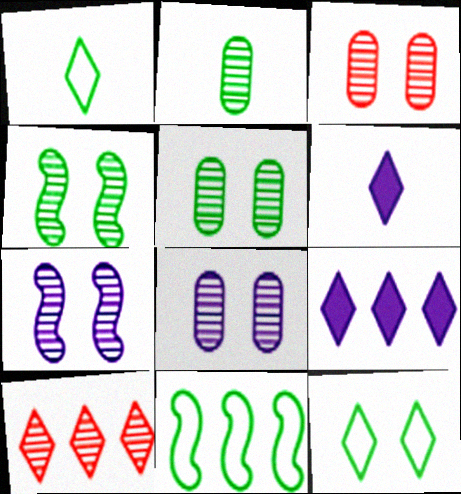[[2, 7, 10], 
[3, 5, 8], 
[3, 6, 11], 
[6, 10, 12]]